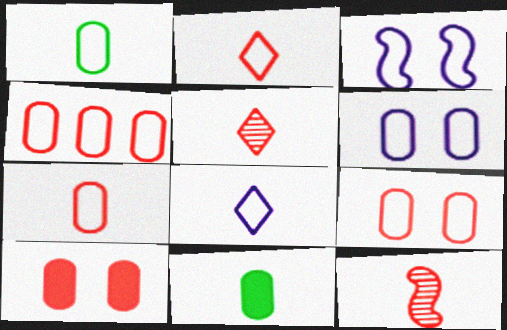[[1, 4, 6], 
[4, 7, 9], 
[8, 11, 12]]